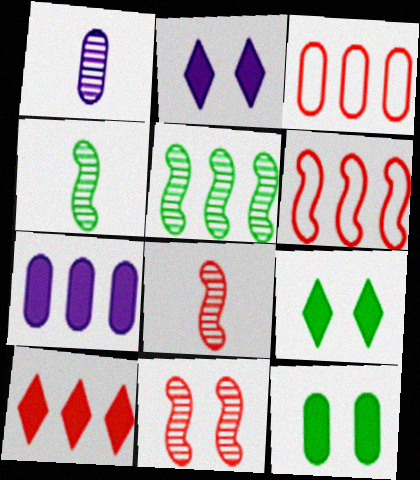[[1, 3, 12], 
[1, 6, 9], 
[2, 3, 4]]